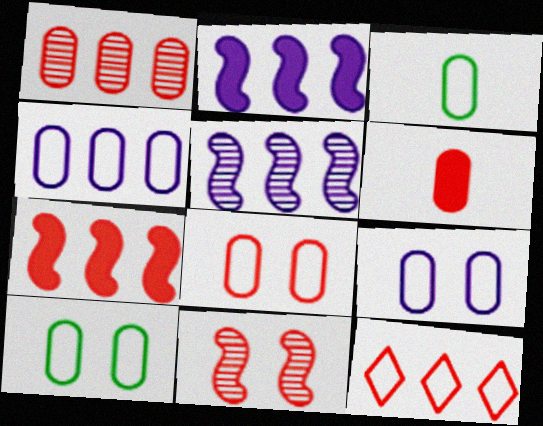[[1, 6, 8], 
[1, 7, 12], 
[3, 4, 8], 
[6, 11, 12], 
[8, 9, 10]]